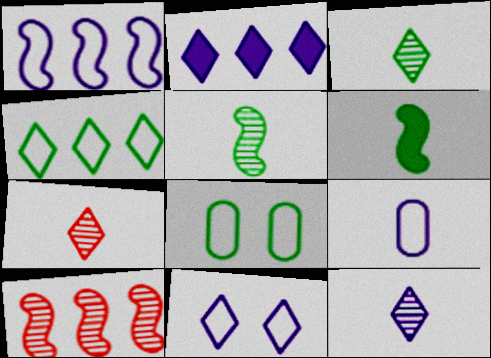[[1, 9, 11], 
[2, 11, 12], 
[3, 7, 12], 
[6, 7, 9]]